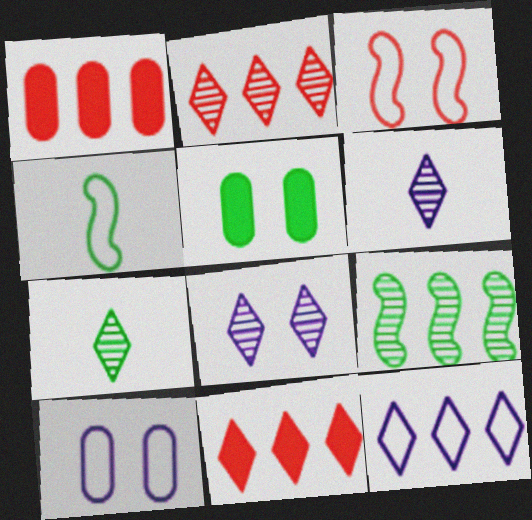[[1, 4, 8], 
[1, 9, 12], 
[2, 7, 8], 
[3, 5, 8]]